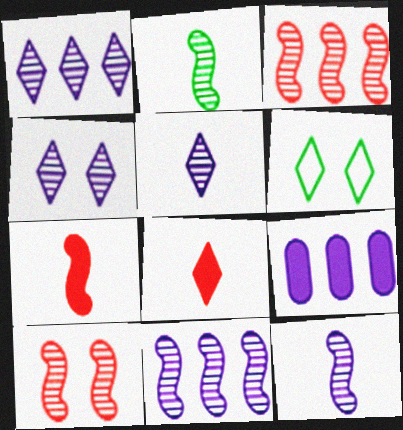[[1, 4, 5], 
[1, 6, 8], 
[2, 10, 11]]